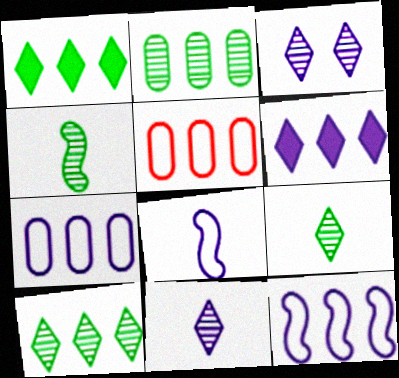[]